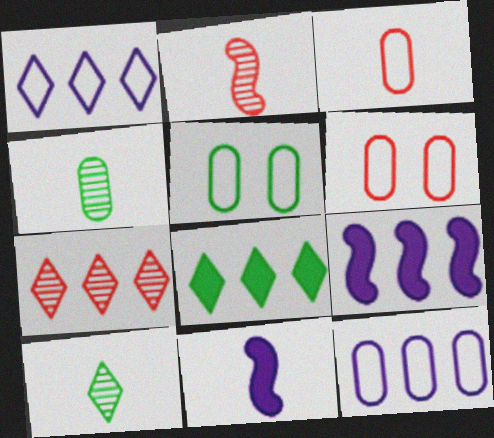[[1, 7, 8], 
[3, 5, 12], 
[3, 10, 11], 
[5, 7, 11], 
[6, 9, 10]]